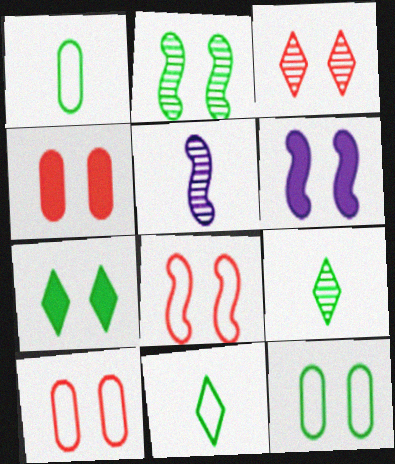[[2, 6, 8], 
[2, 7, 12], 
[3, 4, 8], 
[3, 6, 12], 
[4, 6, 7]]